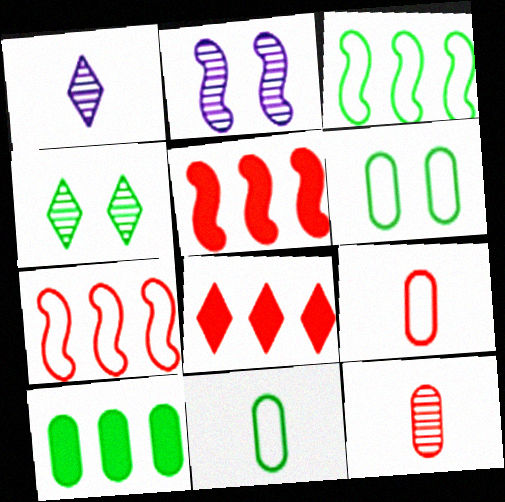[[1, 5, 6], 
[2, 8, 11]]